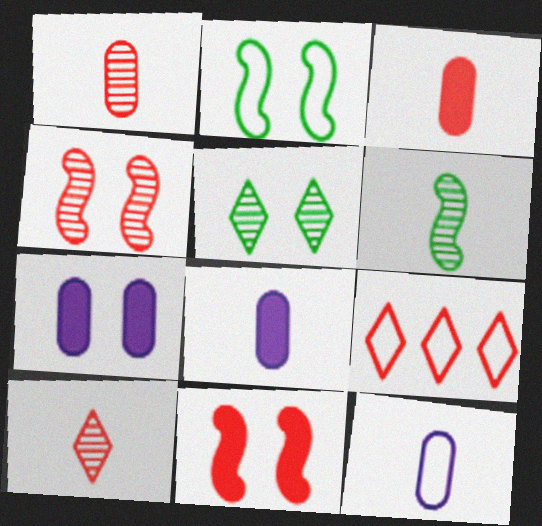[[1, 9, 11], 
[2, 9, 12], 
[3, 4, 9], 
[6, 7, 9]]